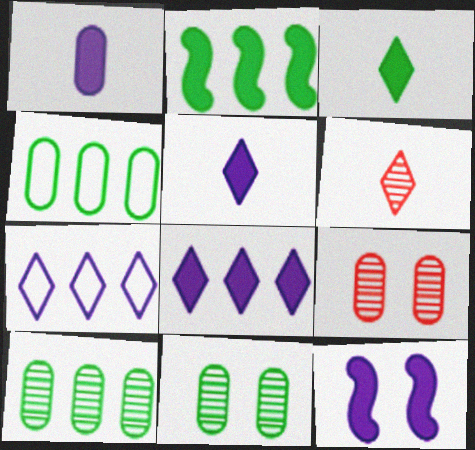[[1, 4, 9], 
[1, 8, 12], 
[4, 6, 12]]